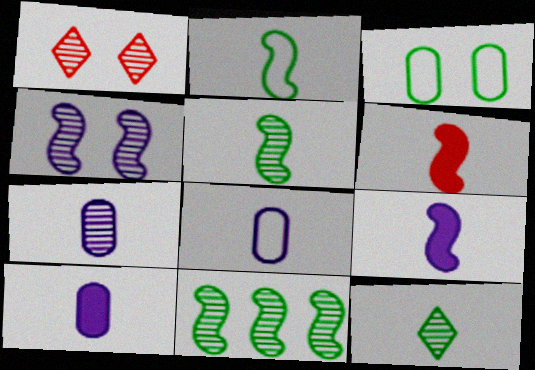[[1, 7, 11], 
[6, 8, 12], 
[7, 8, 10]]